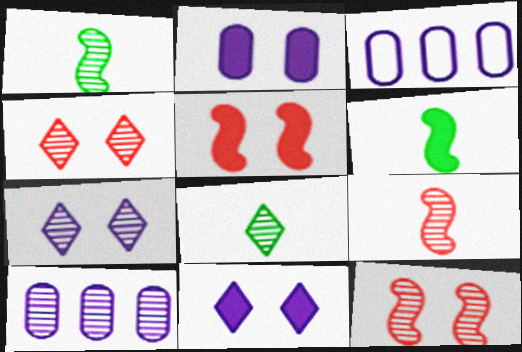[[1, 4, 10], 
[3, 4, 6], 
[3, 5, 8], 
[8, 10, 12]]